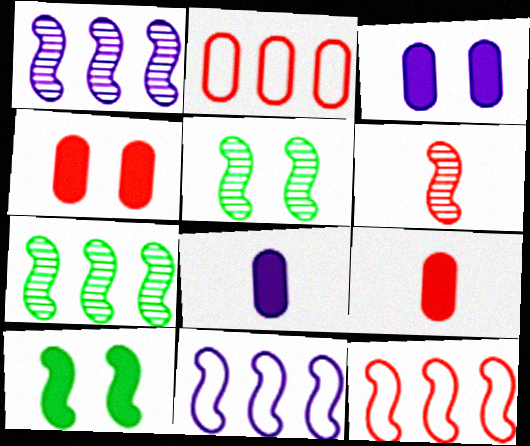[[1, 5, 6], 
[6, 10, 11]]